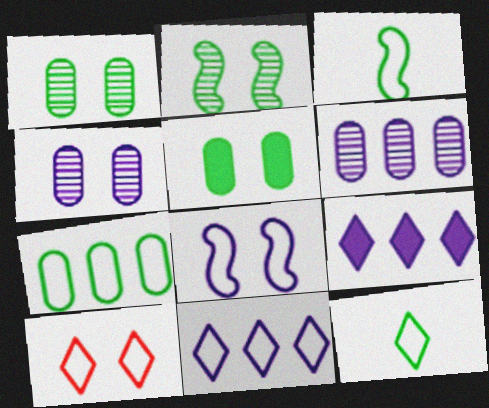[[10, 11, 12]]